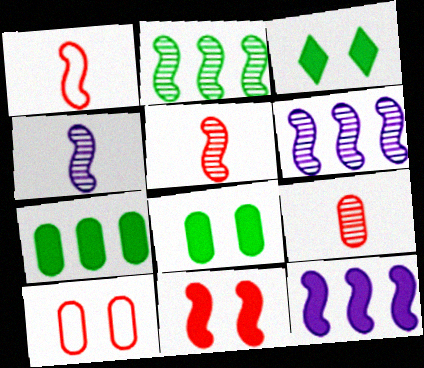[]